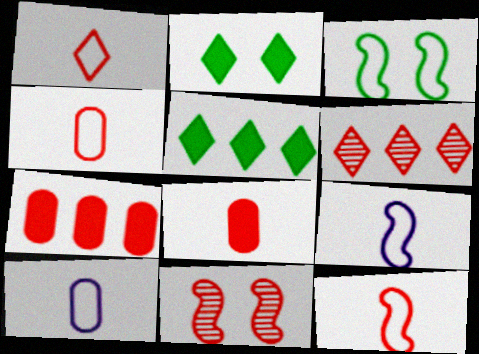[[1, 4, 12], 
[1, 7, 11], 
[5, 10, 11]]